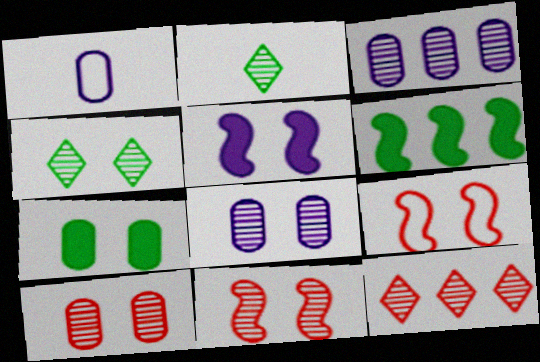[[2, 3, 11], 
[4, 8, 11]]